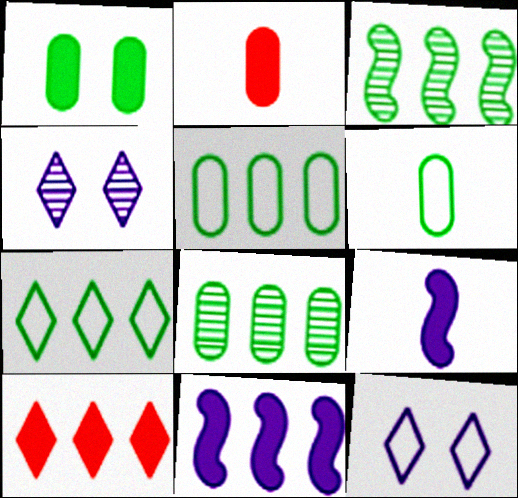[[1, 6, 8], 
[1, 9, 10], 
[2, 3, 12]]